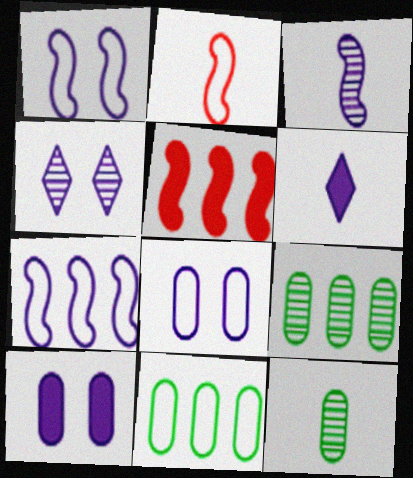[[1, 4, 10], 
[2, 6, 12]]